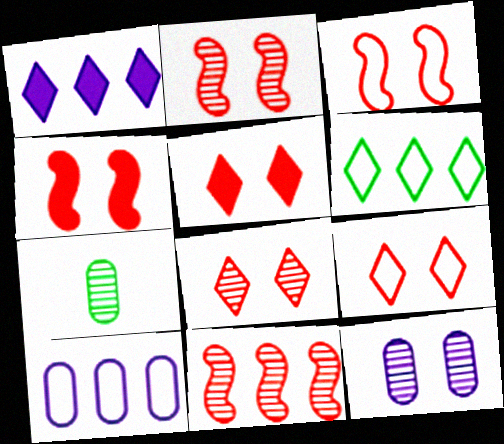[[1, 3, 7], 
[2, 3, 4], 
[5, 8, 9]]